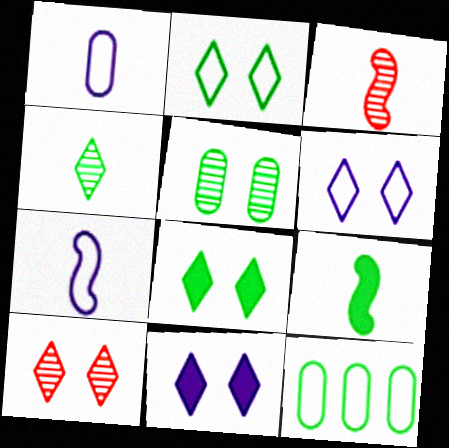[[2, 10, 11], 
[3, 7, 9], 
[3, 11, 12], 
[6, 8, 10]]